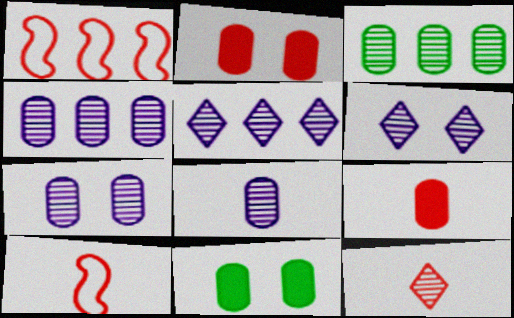[[1, 2, 12], 
[4, 7, 8], 
[5, 10, 11], 
[9, 10, 12]]